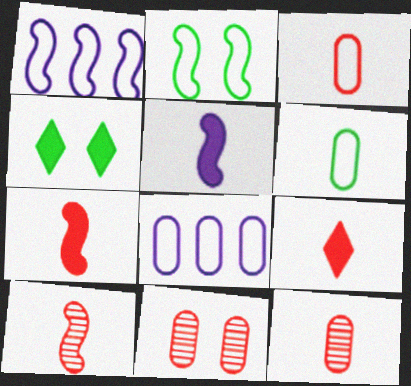[[1, 4, 12], 
[3, 9, 10], 
[4, 8, 10]]